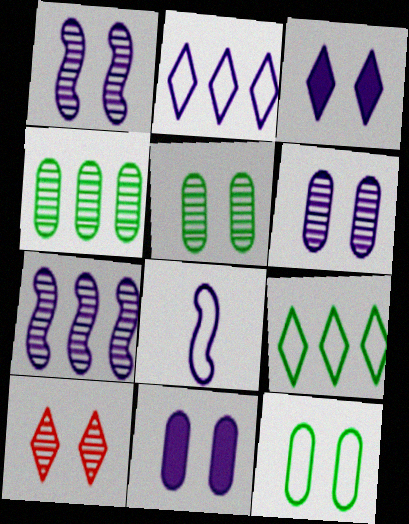[[1, 5, 10]]